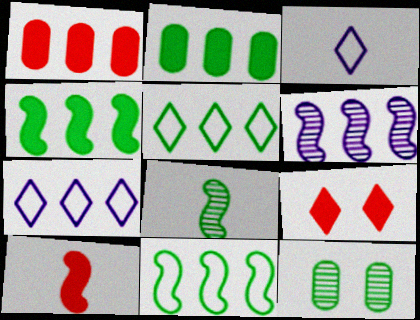[[1, 5, 6], 
[1, 9, 10], 
[7, 10, 12]]